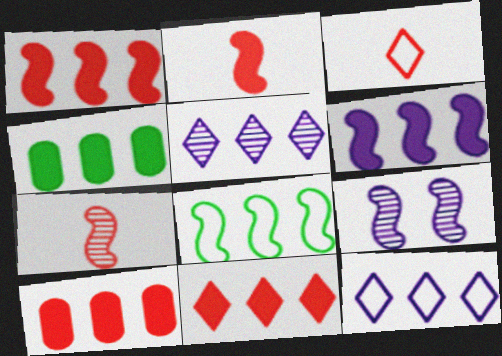[[1, 10, 11], 
[2, 8, 9], 
[3, 4, 9], 
[4, 6, 11], 
[5, 8, 10]]